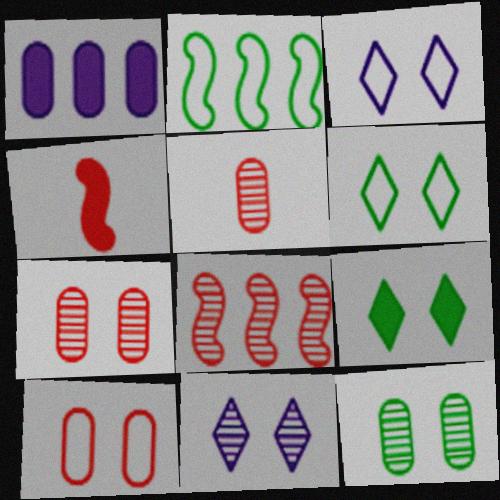[[1, 4, 9]]